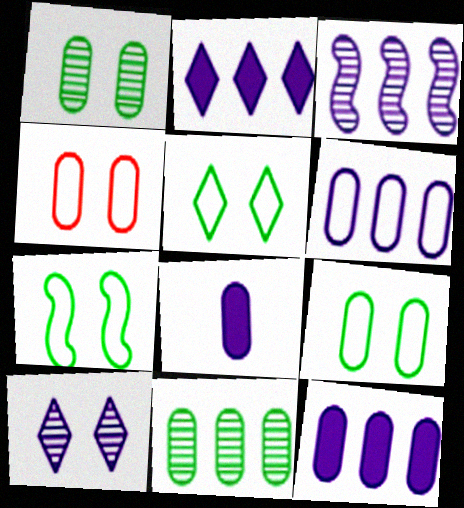[[2, 3, 6], 
[4, 8, 11], 
[5, 7, 9]]